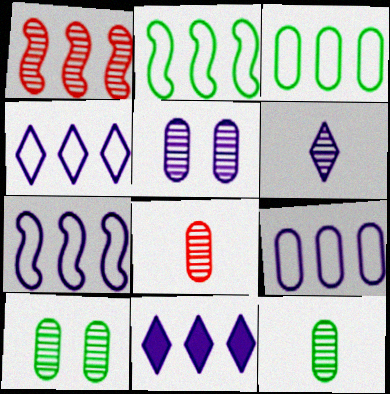[[1, 3, 11], 
[1, 6, 10], 
[4, 7, 9]]